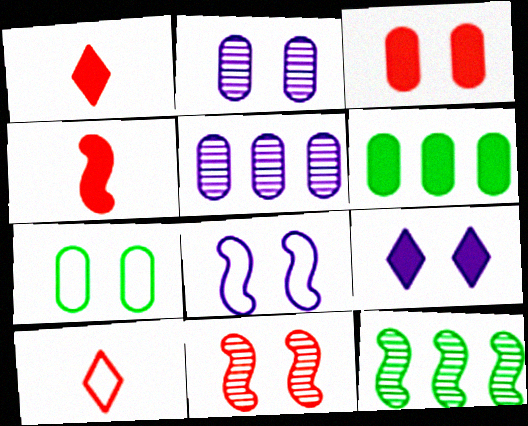[[2, 3, 7], 
[2, 8, 9], 
[4, 6, 9], 
[4, 8, 12], 
[7, 9, 11]]